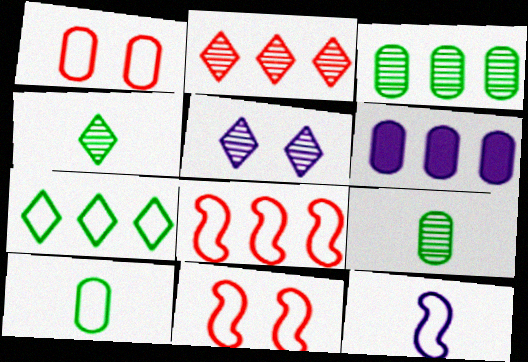[[1, 6, 9], 
[1, 7, 12], 
[2, 4, 5], 
[4, 6, 11], 
[5, 6, 12]]